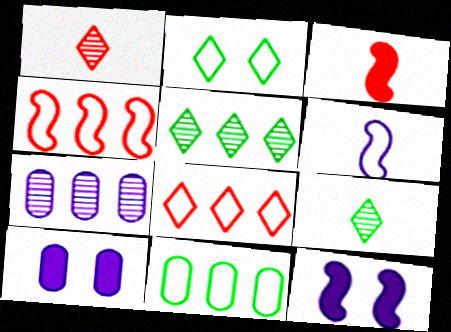[[1, 11, 12], 
[2, 3, 7], 
[4, 9, 10]]